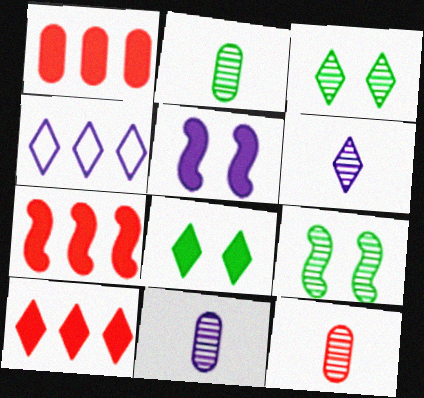[[1, 7, 10], 
[2, 11, 12], 
[4, 5, 11]]